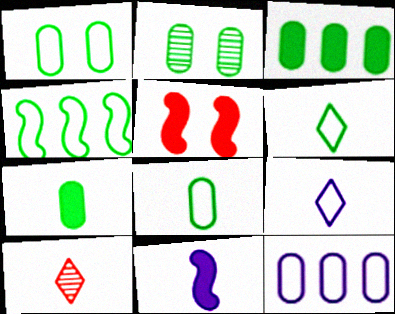[[1, 4, 6], 
[2, 3, 8], 
[8, 10, 11]]